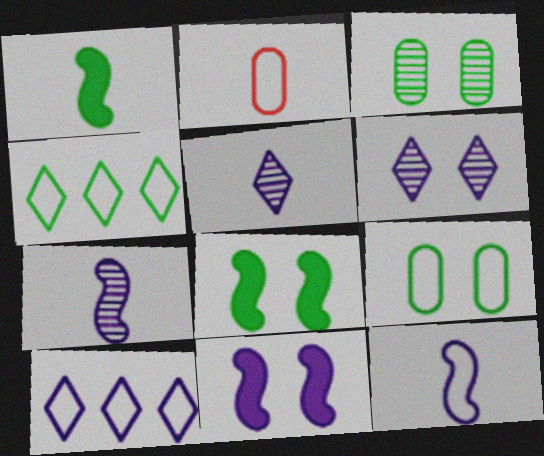[[1, 2, 5], 
[1, 3, 4]]